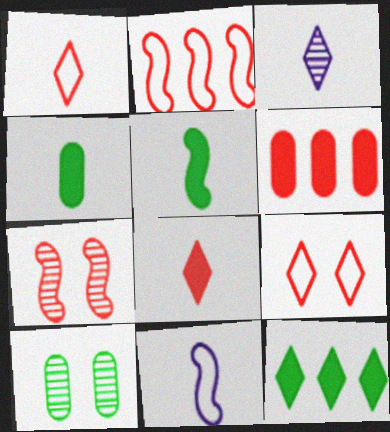[[1, 6, 7], 
[3, 9, 12]]